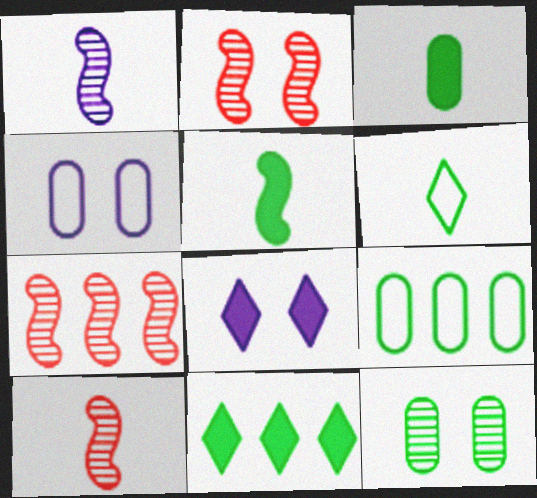[[2, 7, 10], 
[3, 9, 12], 
[4, 10, 11], 
[8, 9, 10]]